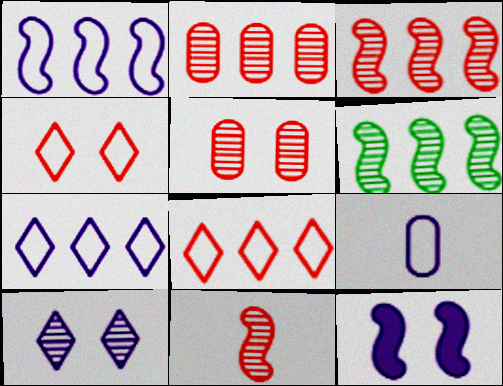[]